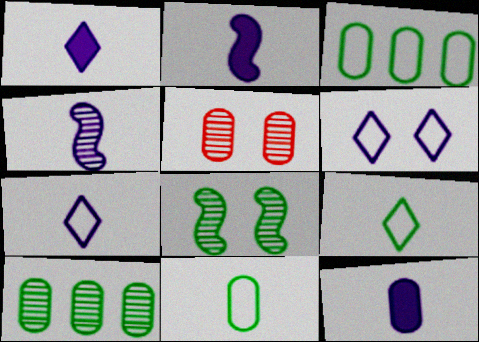[[1, 2, 12], 
[3, 5, 12], 
[4, 7, 12]]